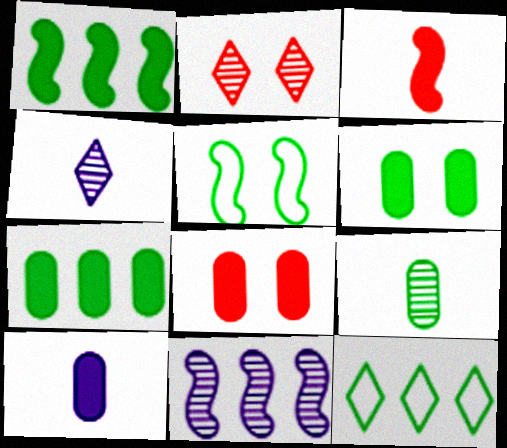[[2, 9, 11], 
[3, 5, 11], 
[7, 8, 10]]